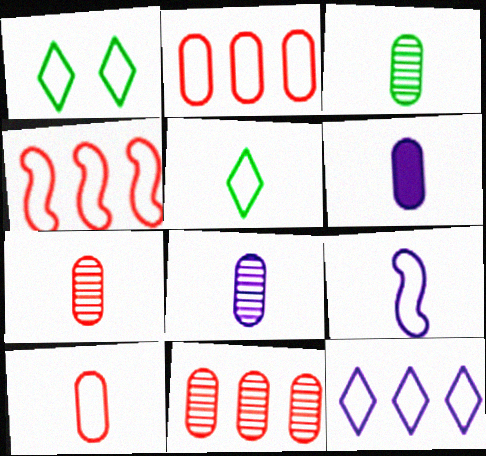[[1, 2, 9], 
[3, 6, 10], 
[3, 7, 8], 
[5, 9, 10]]